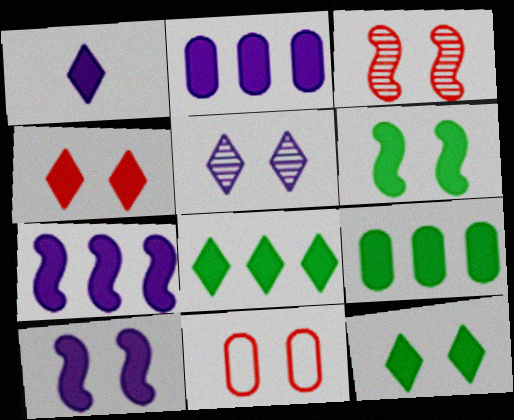[[1, 2, 10], 
[1, 4, 8], 
[3, 4, 11], 
[5, 6, 11]]